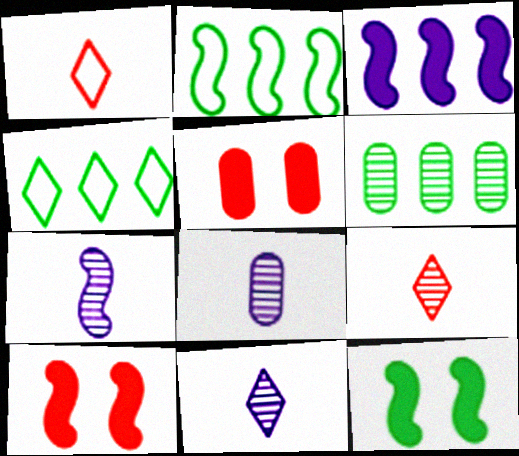[[2, 5, 11], 
[2, 7, 10], 
[4, 5, 7], 
[4, 8, 10], 
[7, 8, 11]]